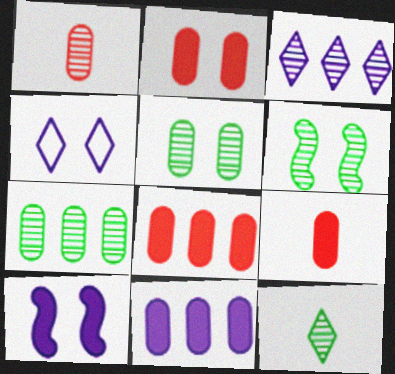[[1, 3, 6], 
[2, 4, 6], 
[2, 8, 9], 
[6, 7, 12]]